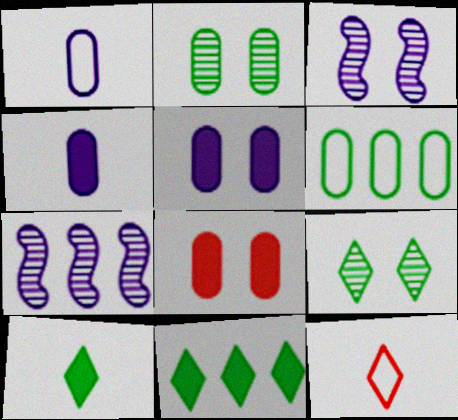[]